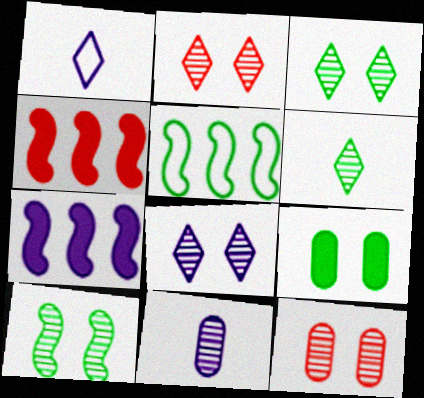[[2, 3, 8], 
[5, 6, 9], 
[8, 10, 12]]